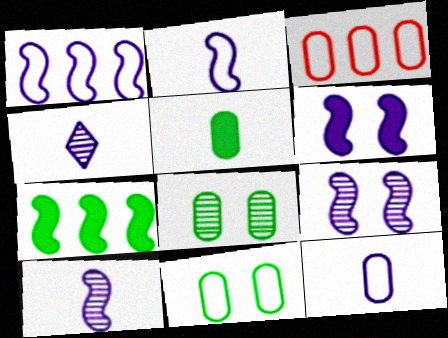[[1, 6, 10], 
[3, 11, 12]]